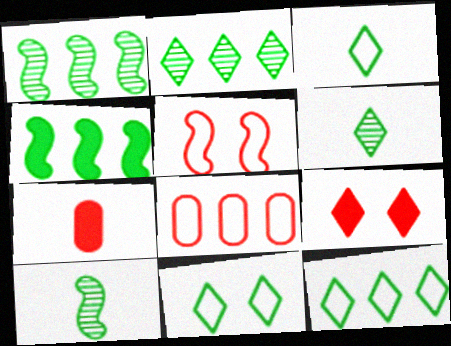[[3, 11, 12]]